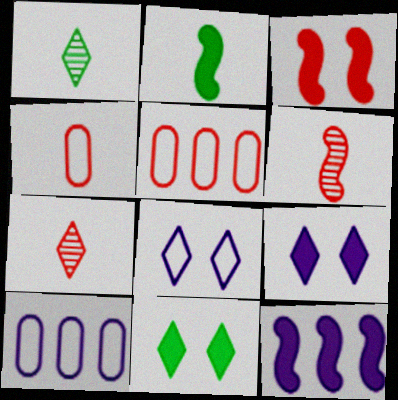[[1, 3, 10], 
[2, 3, 12], 
[3, 5, 7], 
[6, 10, 11]]